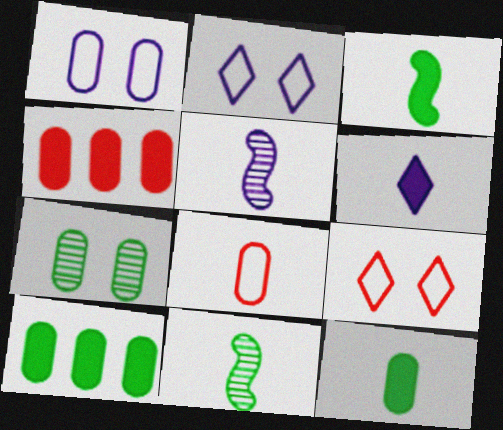[[2, 4, 11], 
[5, 9, 10], 
[6, 8, 11]]